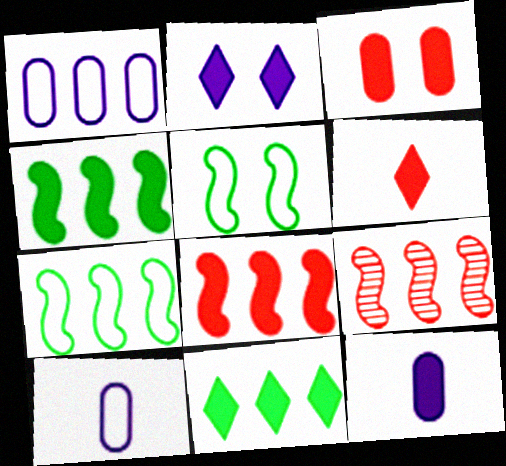[[1, 9, 11], 
[2, 6, 11], 
[3, 6, 8]]